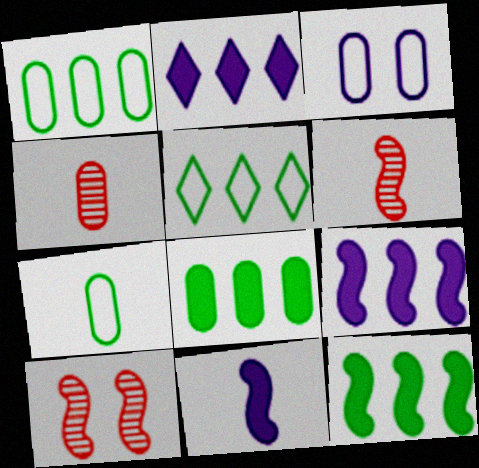[[2, 7, 10], 
[3, 4, 8]]